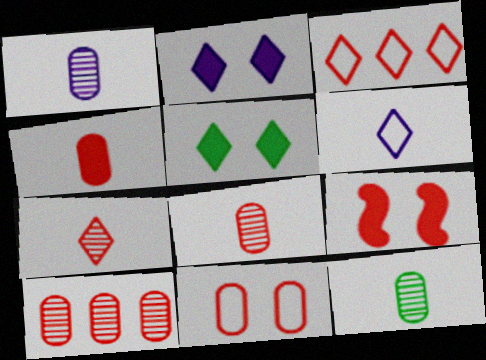[[1, 8, 12], 
[3, 8, 9], 
[4, 10, 11]]